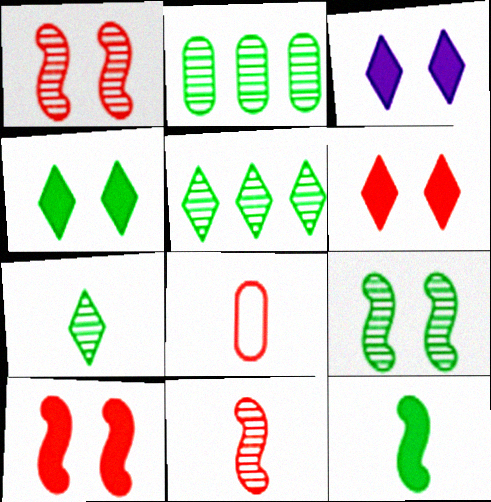[[2, 7, 9], 
[3, 4, 6]]